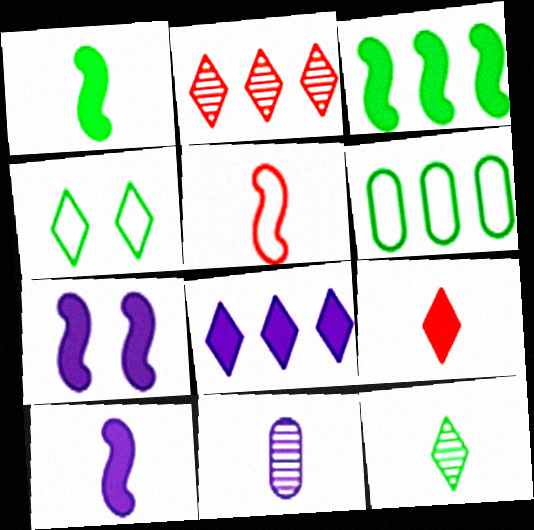[]